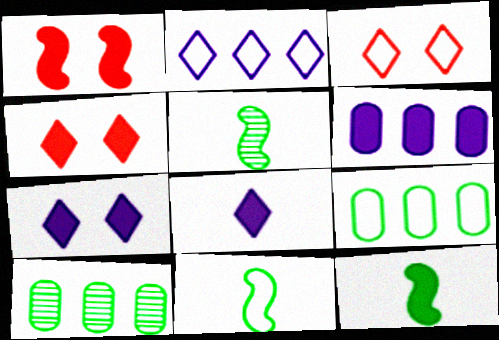[[3, 5, 6], 
[4, 6, 12], 
[5, 11, 12]]